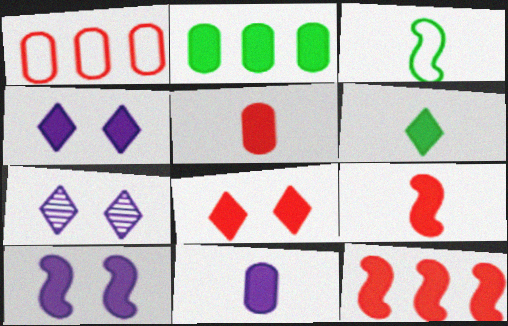[[2, 4, 9], 
[5, 8, 12], 
[6, 9, 11]]